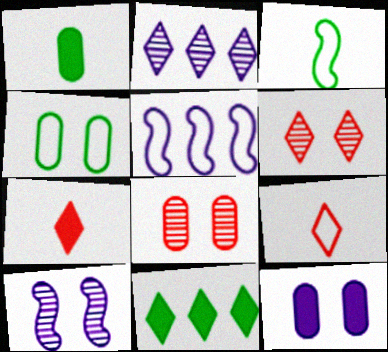[[1, 5, 6], 
[4, 5, 9], 
[4, 8, 12]]